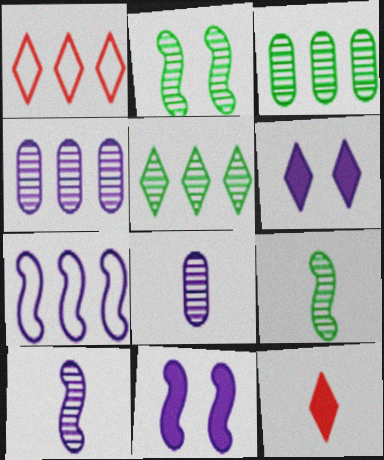[[6, 7, 8], 
[7, 10, 11]]